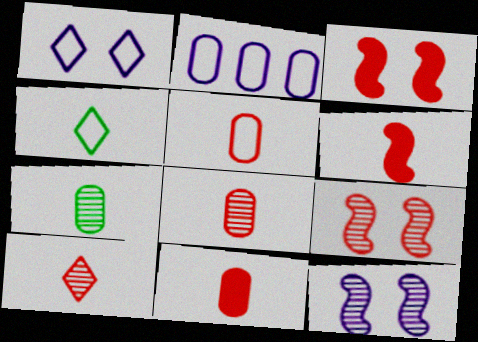[[5, 6, 10], 
[5, 8, 11]]